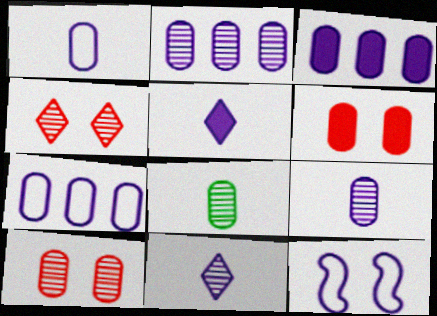[[2, 3, 7], 
[2, 5, 12], 
[2, 8, 10], 
[3, 11, 12], 
[6, 7, 8]]